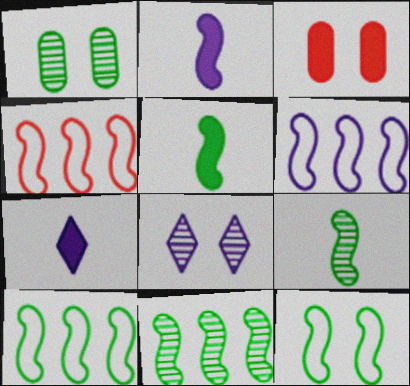[[1, 4, 7], 
[3, 8, 12], 
[4, 6, 10], 
[5, 11, 12]]